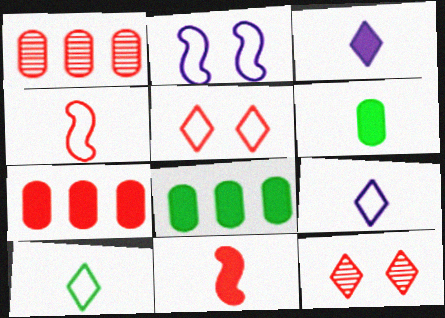[[1, 5, 11], 
[3, 6, 11], 
[4, 7, 12]]